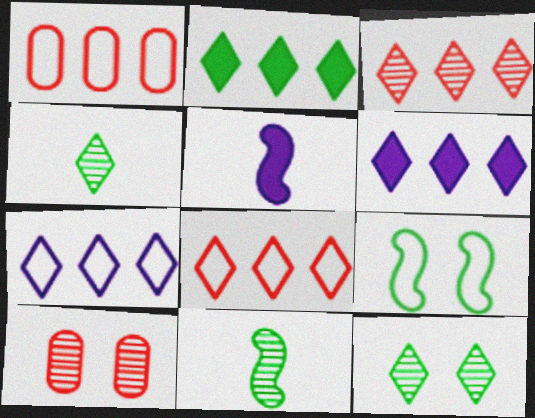[[1, 5, 12], 
[2, 3, 7]]